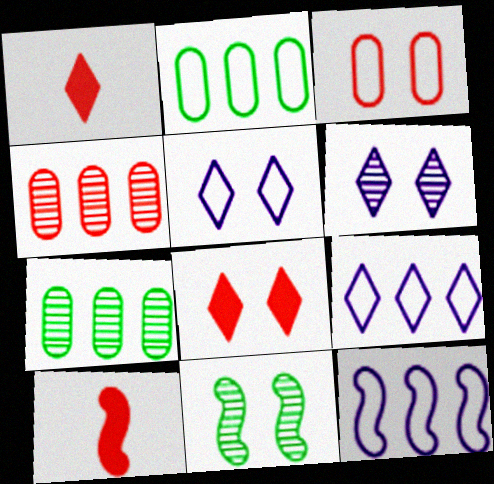[[2, 6, 10], 
[5, 7, 10], 
[10, 11, 12]]